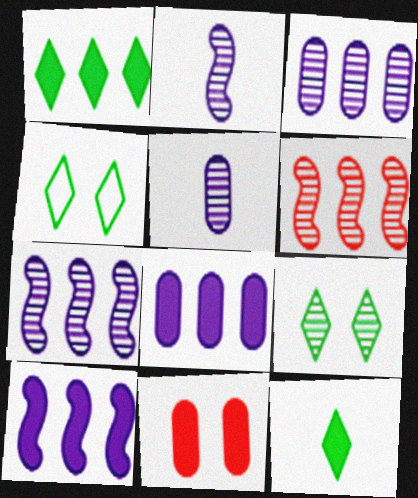[[5, 6, 9], 
[10, 11, 12]]